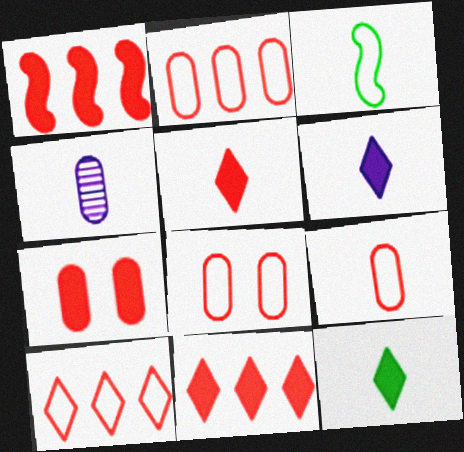[[1, 5, 7], 
[2, 8, 9], 
[3, 4, 5], 
[5, 6, 12]]